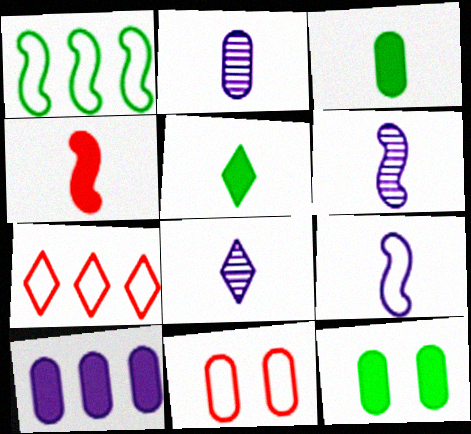[[2, 6, 8], 
[6, 7, 12]]